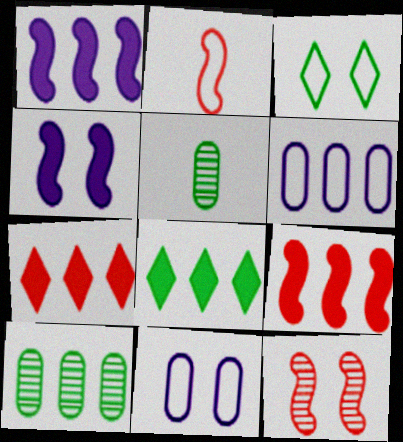[[2, 3, 6], 
[2, 9, 12]]